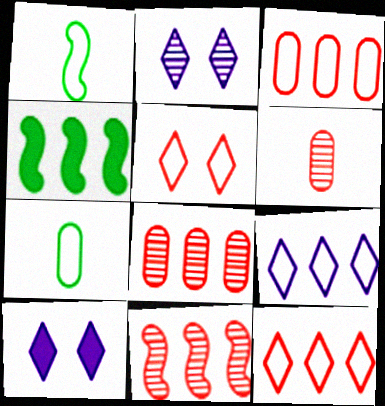[[1, 8, 10], 
[4, 8, 9], 
[7, 10, 11]]